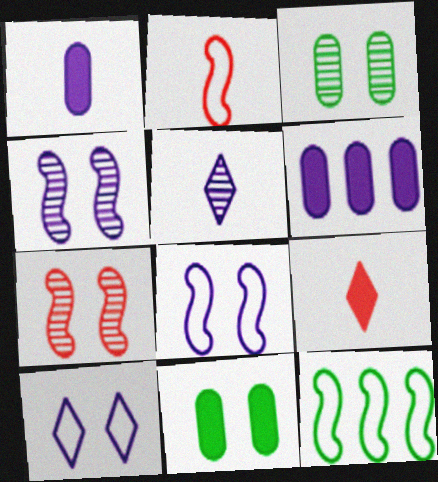[[2, 8, 12], 
[5, 6, 8], 
[7, 10, 11]]